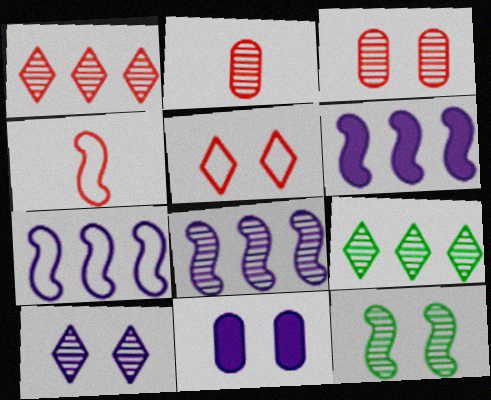[[3, 10, 12], 
[4, 6, 12], 
[4, 9, 11], 
[5, 11, 12], 
[6, 7, 8]]